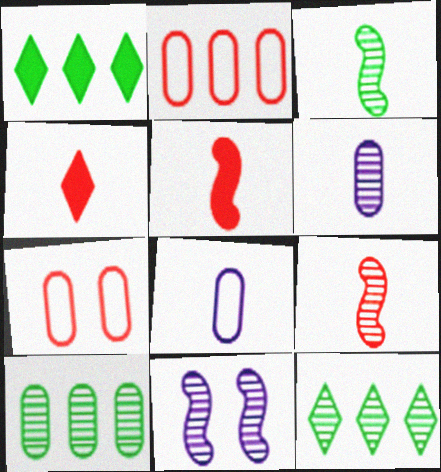[[3, 4, 8]]